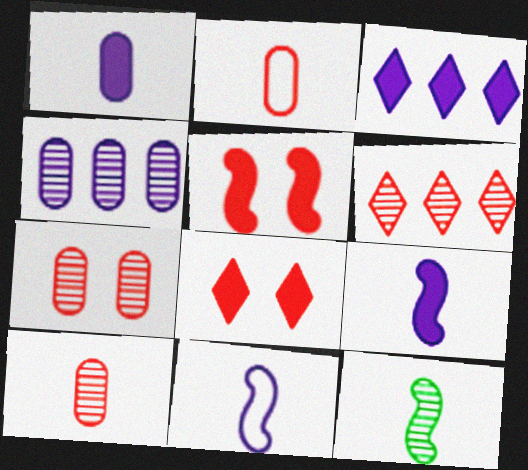[[2, 5, 6]]